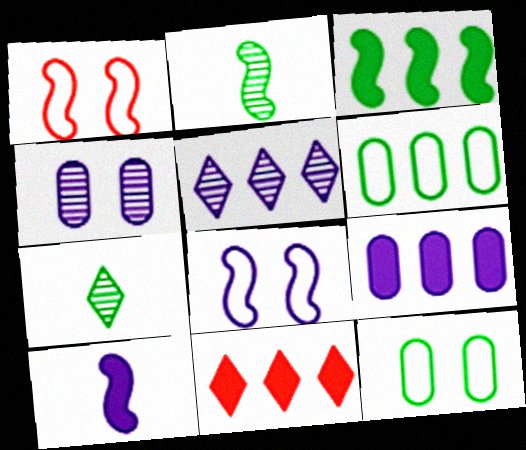[[1, 7, 9], 
[3, 7, 12], 
[3, 9, 11]]